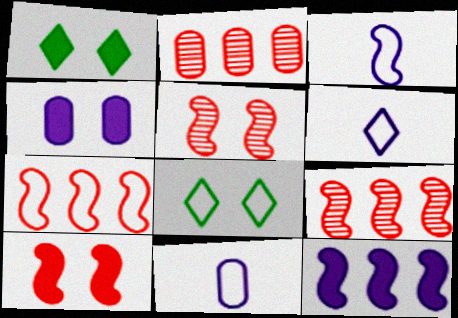[[1, 2, 3], 
[1, 4, 10], 
[1, 9, 11], 
[3, 6, 11], 
[4, 5, 8], 
[7, 8, 11]]